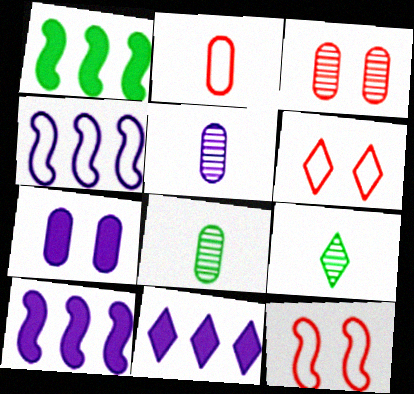[[1, 5, 6], 
[6, 8, 10], 
[6, 9, 11], 
[8, 11, 12]]